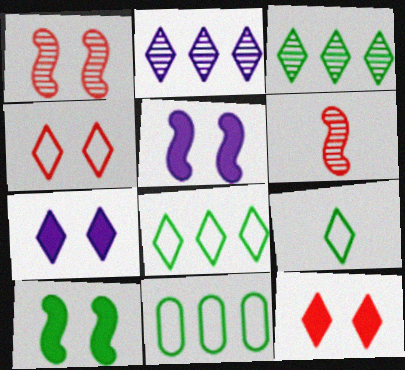[[2, 9, 12], 
[6, 7, 11]]